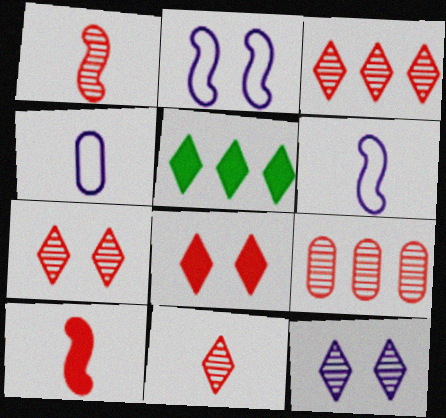[[1, 7, 9], 
[3, 7, 11]]